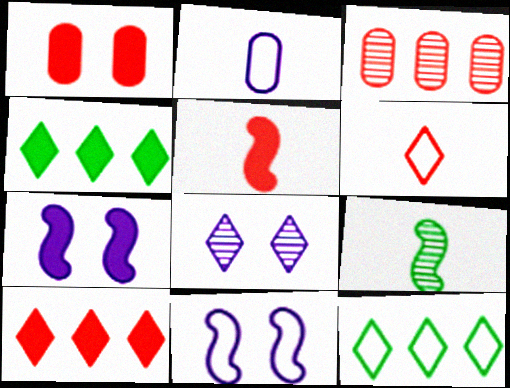[[1, 5, 10], 
[3, 8, 9], 
[4, 6, 8]]